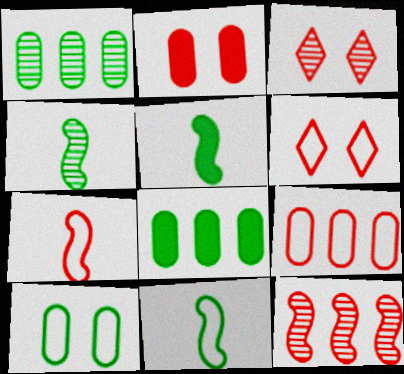[[4, 5, 11], 
[6, 7, 9]]